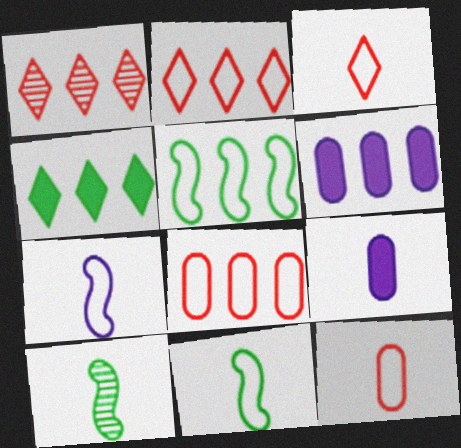[[1, 5, 6], 
[3, 9, 10]]